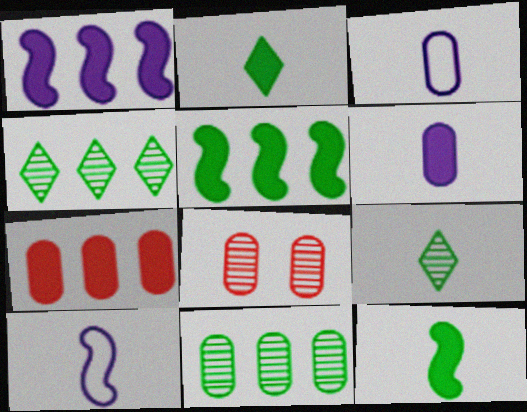[]